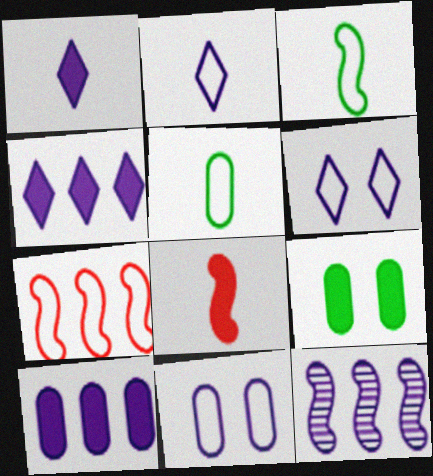[[1, 11, 12], 
[4, 8, 9], 
[5, 6, 7]]